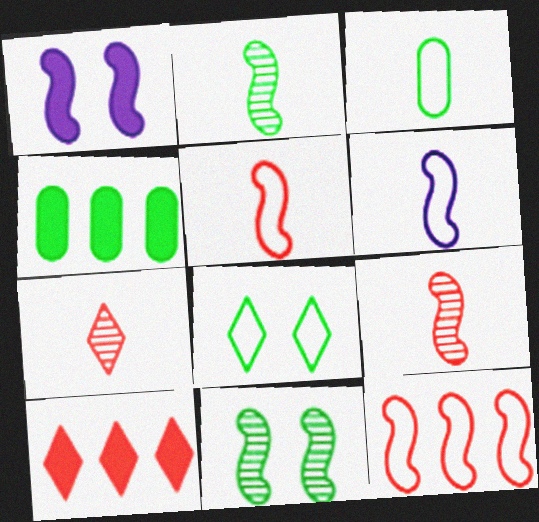[[1, 2, 12], 
[2, 4, 8]]